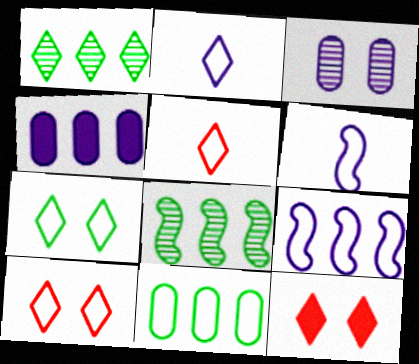[[1, 2, 12], 
[6, 10, 11]]